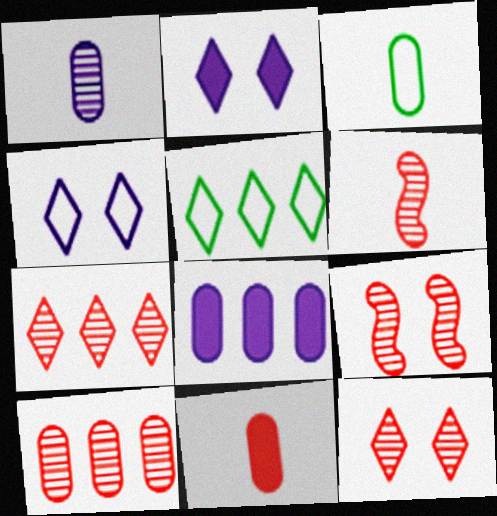[[1, 3, 11], 
[6, 10, 12]]